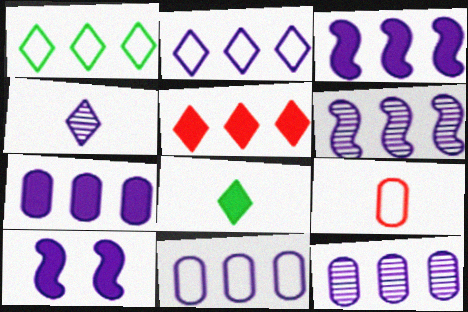[[2, 3, 12], 
[2, 6, 7], 
[4, 10, 11], 
[7, 11, 12]]